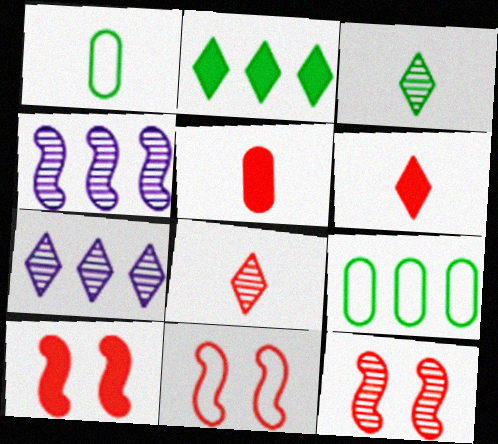[[1, 7, 10], 
[10, 11, 12]]